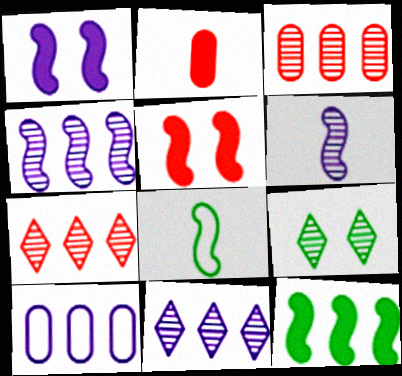[[3, 6, 9], 
[4, 5, 8], 
[7, 10, 12]]